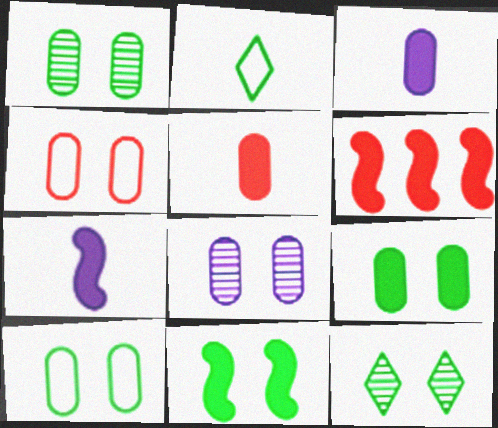[[1, 9, 10], 
[2, 6, 8], 
[4, 8, 9], 
[6, 7, 11], 
[10, 11, 12]]